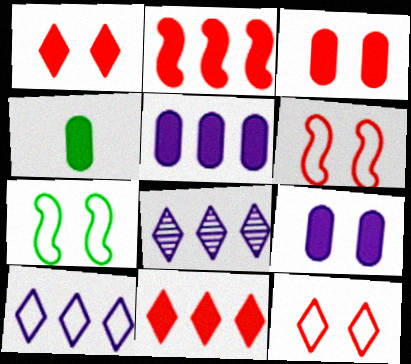[[3, 4, 5], 
[4, 6, 8]]